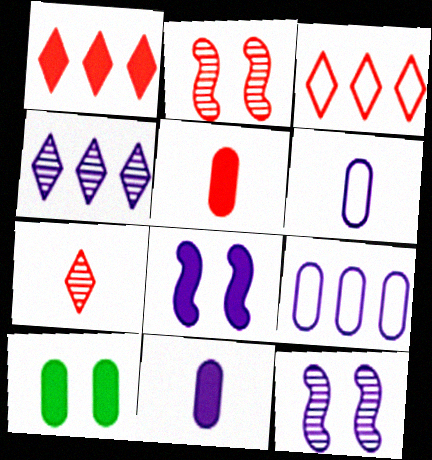[[2, 3, 5], 
[4, 6, 8]]